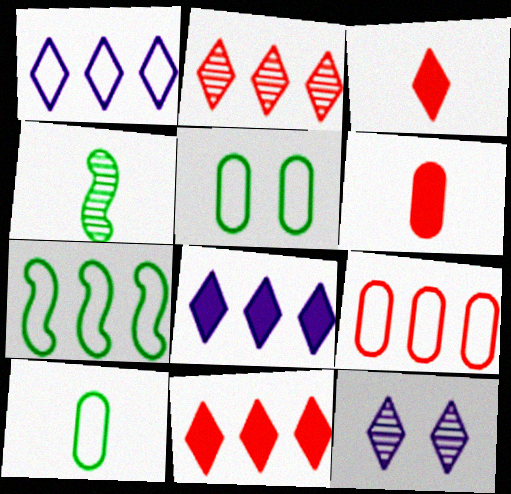[[1, 7, 9], 
[6, 7, 12]]